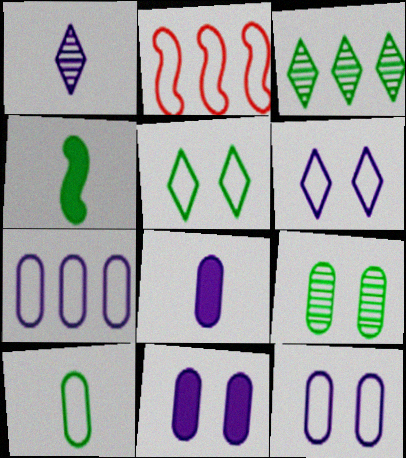[[2, 6, 10]]